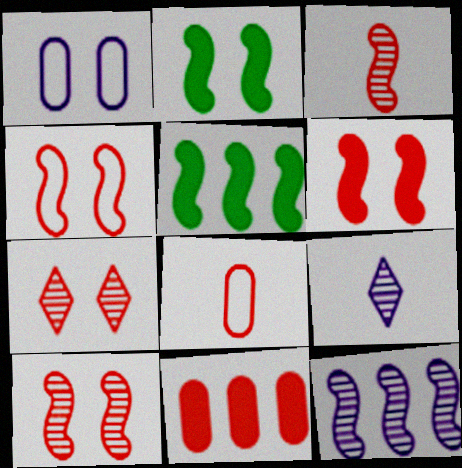[[1, 2, 7], 
[4, 6, 10]]